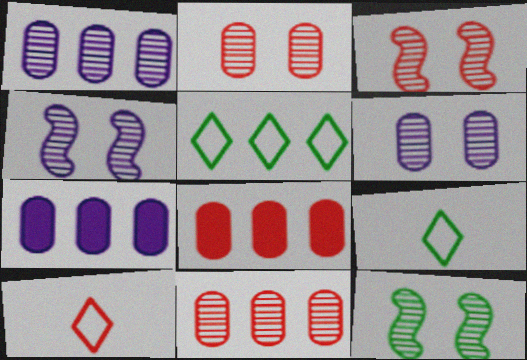[[3, 4, 12], 
[3, 7, 9], 
[3, 8, 10], 
[4, 8, 9], 
[7, 10, 12]]